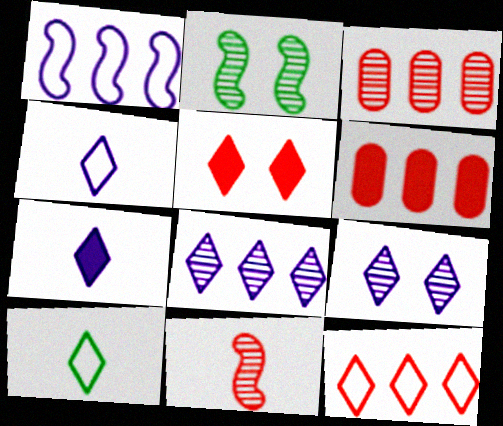[[2, 4, 6], 
[5, 8, 10]]